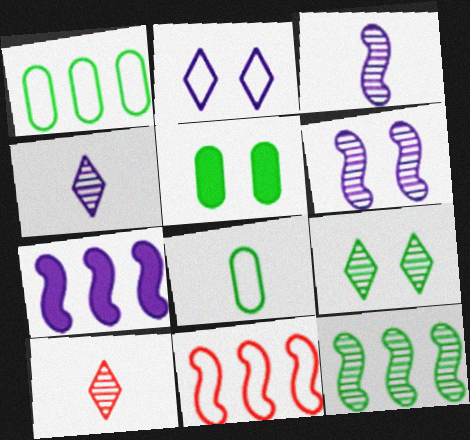[[2, 8, 11], 
[4, 5, 11], 
[7, 11, 12]]